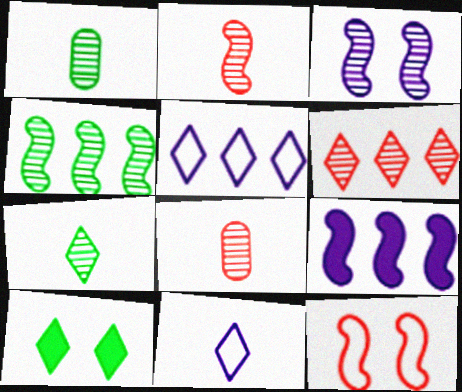[[1, 3, 6], 
[2, 3, 4], 
[6, 10, 11]]